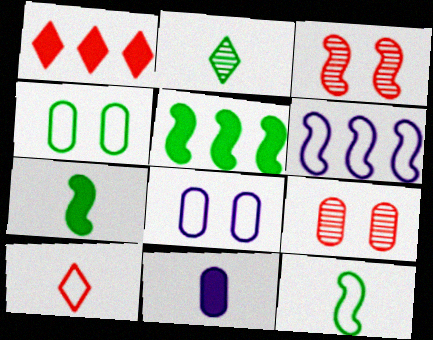[[2, 4, 5], 
[3, 6, 7], 
[4, 6, 10]]